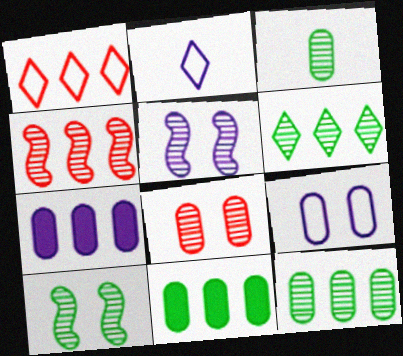[[2, 5, 7], 
[3, 6, 10]]